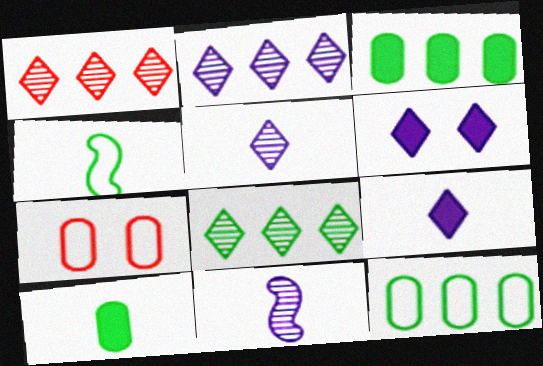[[1, 2, 8]]